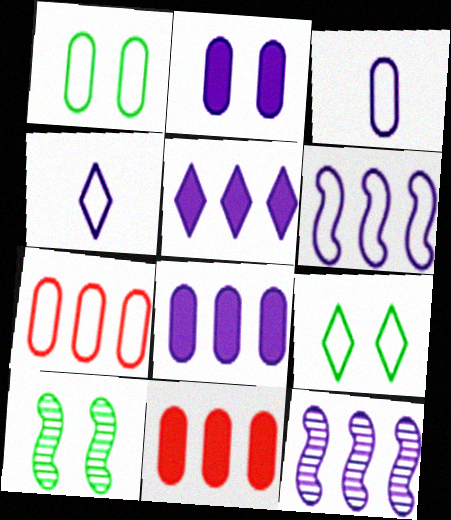[[1, 3, 7], 
[2, 4, 12], 
[4, 10, 11]]